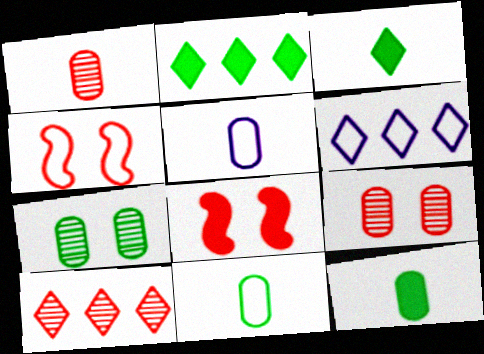[[1, 5, 12], 
[2, 6, 10], 
[4, 6, 11]]